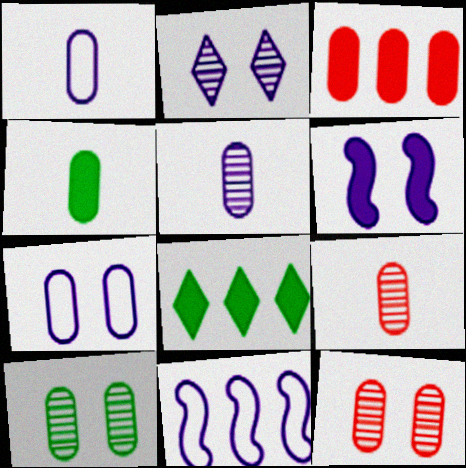[[1, 3, 10], 
[1, 4, 9], 
[2, 6, 7]]